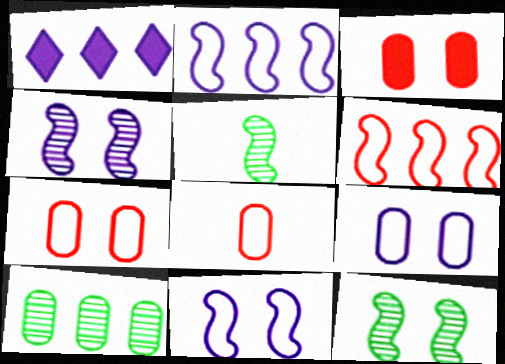[[1, 5, 7], 
[1, 6, 10], 
[1, 8, 12]]